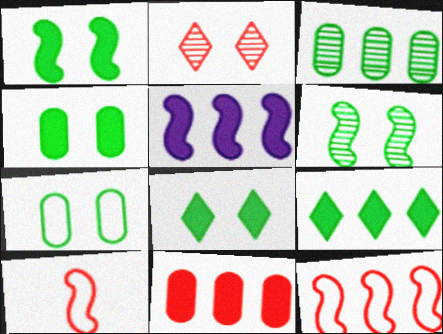[[1, 4, 8], 
[2, 10, 11], 
[5, 6, 10], 
[5, 9, 11], 
[6, 7, 8]]